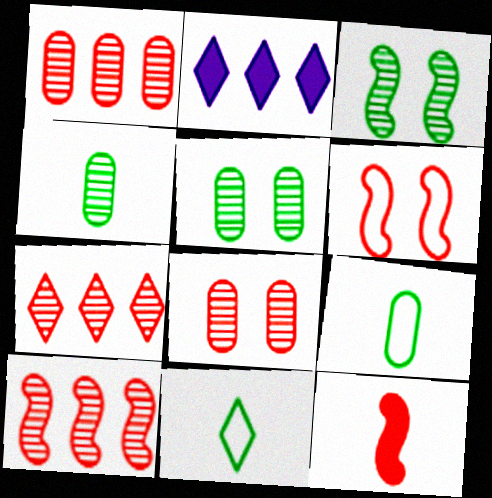[[1, 7, 10], 
[2, 4, 6], 
[6, 10, 12]]